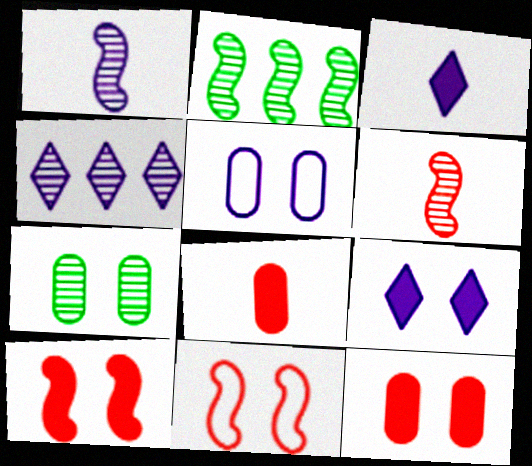[[4, 6, 7], 
[5, 7, 12], 
[7, 9, 11]]